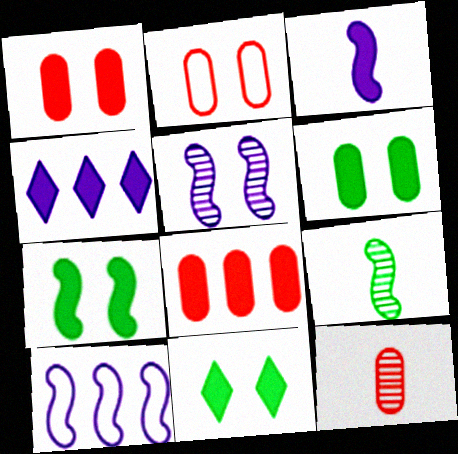[[2, 4, 9], 
[2, 5, 11], 
[2, 8, 12], 
[3, 5, 10], 
[3, 8, 11], 
[6, 7, 11], 
[10, 11, 12]]